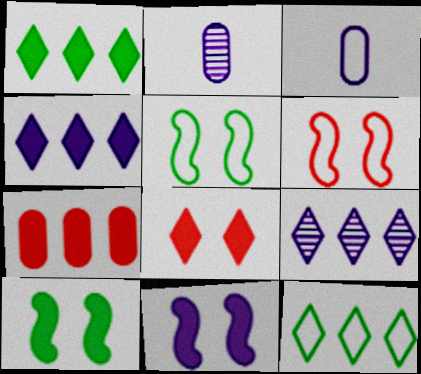[[1, 2, 6], 
[3, 6, 12], 
[3, 9, 11]]